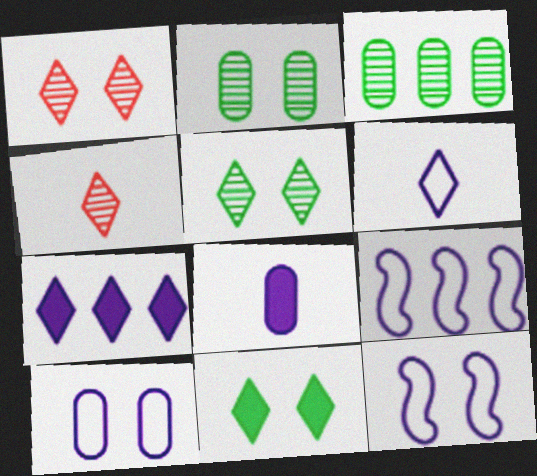[[6, 9, 10]]